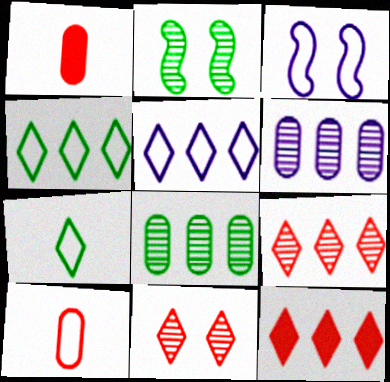[[1, 2, 5], 
[3, 4, 10]]